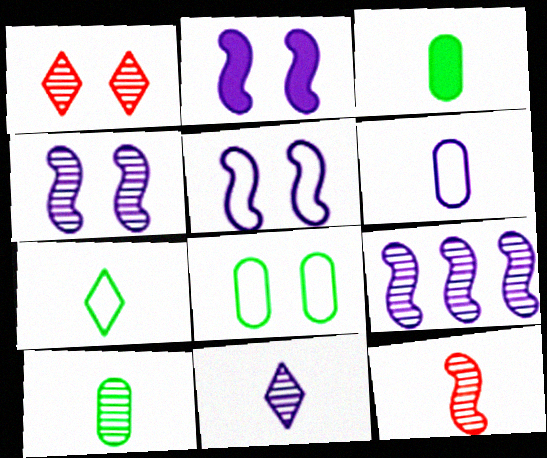[[1, 2, 8], 
[1, 9, 10], 
[2, 4, 5], 
[10, 11, 12]]